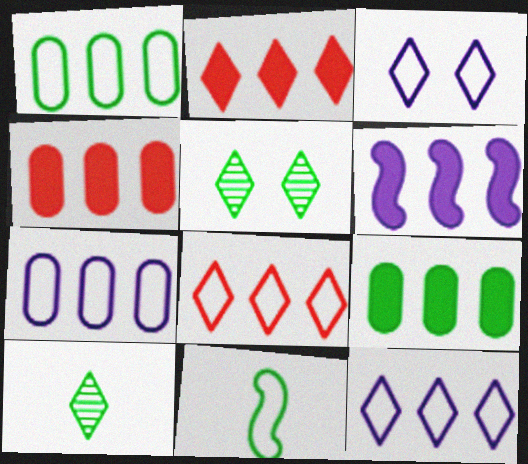[[2, 3, 10], 
[2, 6, 9], 
[5, 9, 11]]